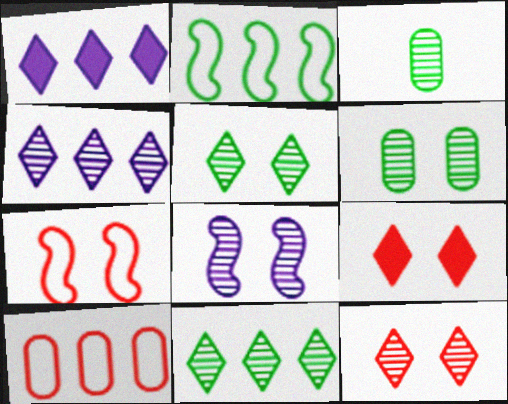[[1, 3, 7], 
[6, 8, 12]]